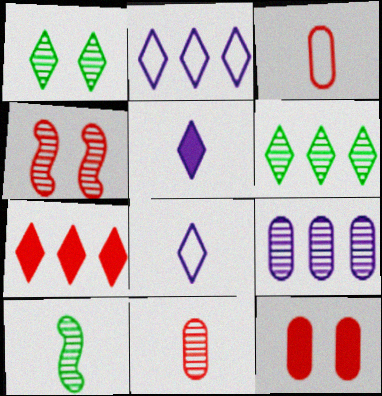[[1, 7, 8], 
[2, 6, 7], 
[2, 10, 12], 
[3, 4, 7], 
[3, 5, 10]]